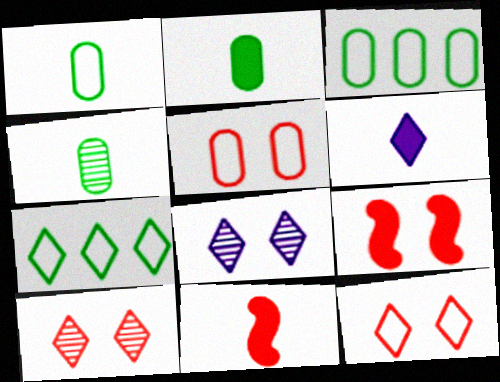[[1, 2, 4], 
[2, 6, 11], 
[3, 8, 11], 
[5, 9, 10], 
[6, 7, 10]]